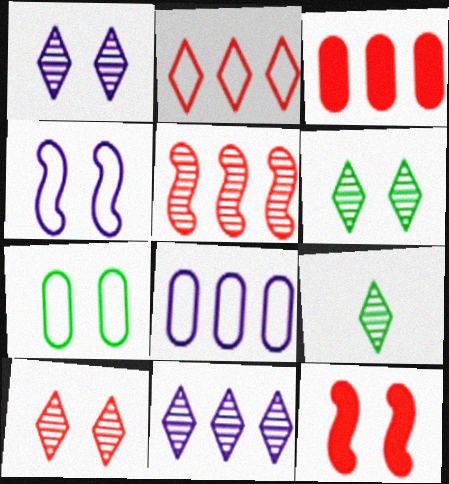[[1, 6, 10], 
[1, 7, 12], 
[2, 3, 5], 
[3, 4, 9], 
[8, 9, 12], 
[9, 10, 11]]